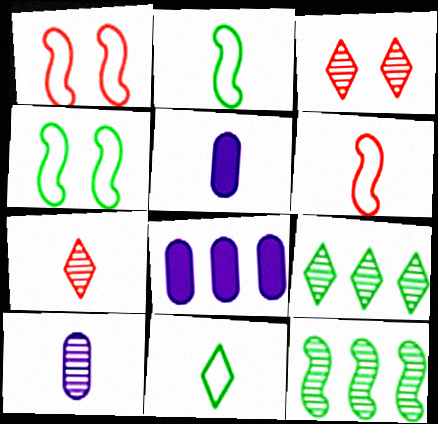[[1, 5, 9], 
[2, 3, 8], 
[2, 5, 7], 
[3, 10, 12], 
[4, 7, 8]]